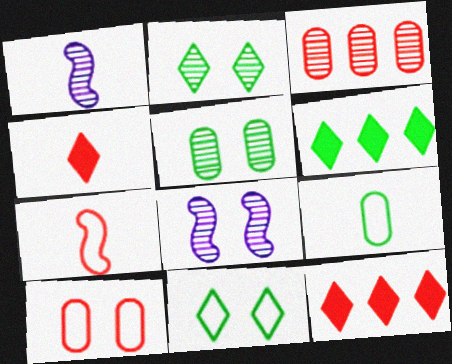[[1, 2, 3], 
[1, 4, 9], 
[1, 6, 10], 
[8, 9, 12]]